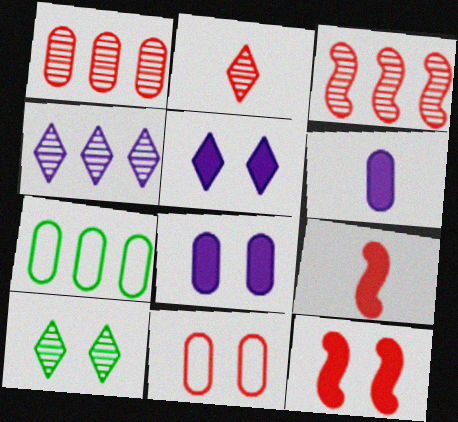[[2, 4, 10]]